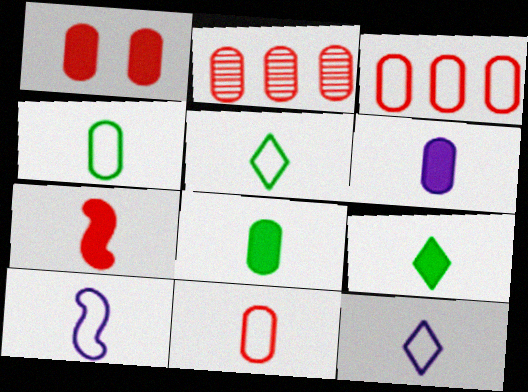[[1, 2, 11], 
[5, 10, 11], 
[6, 7, 9]]